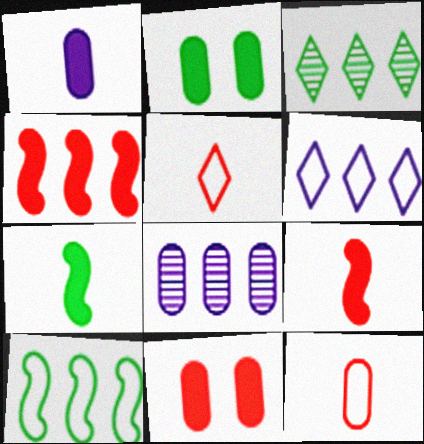[[2, 8, 12]]